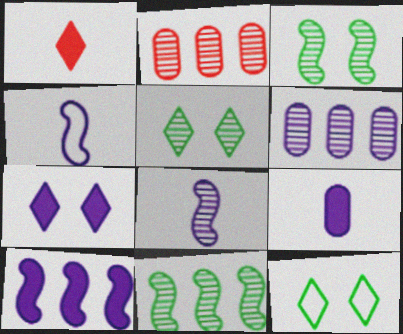[[2, 5, 8], 
[4, 6, 7], 
[7, 9, 10]]